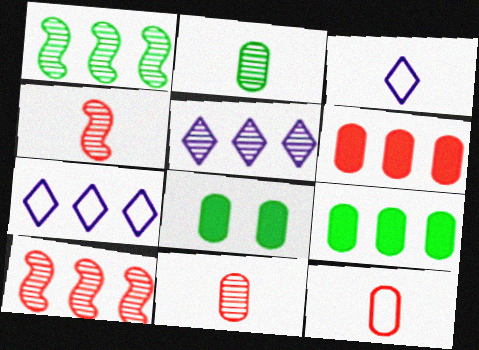[[1, 6, 7], 
[3, 8, 10], 
[4, 7, 8], 
[7, 9, 10]]